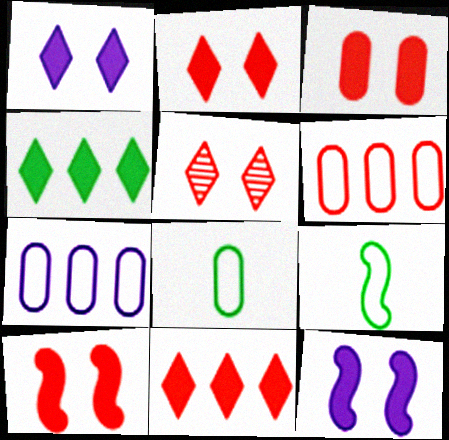[[2, 3, 10]]